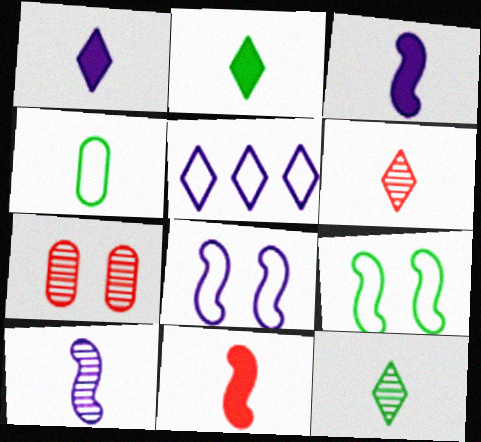[[3, 4, 6]]